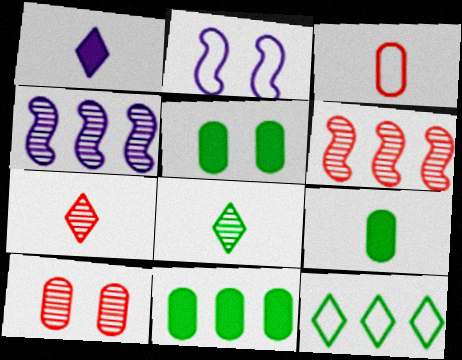[[2, 3, 12], 
[2, 7, 11], 
[4, 8, 10], 
[5, 9, 11], 
[6, 7, 10]]